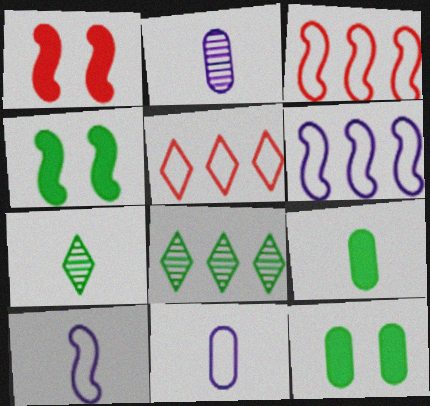[[1, 8, 11], 
[2, 4, 5]]